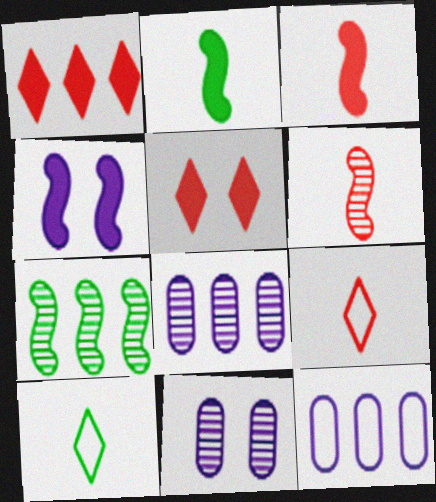[[1, 7, 12]]